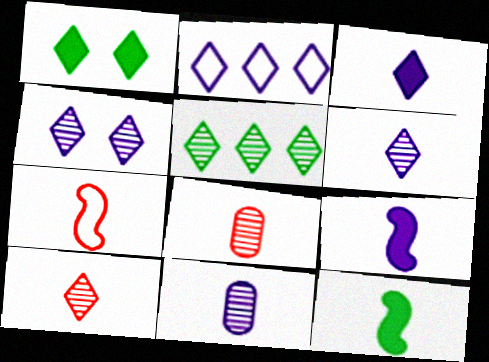[[1, 2, 10], 
[2, 3, 4], 
[4, 5, 10]]